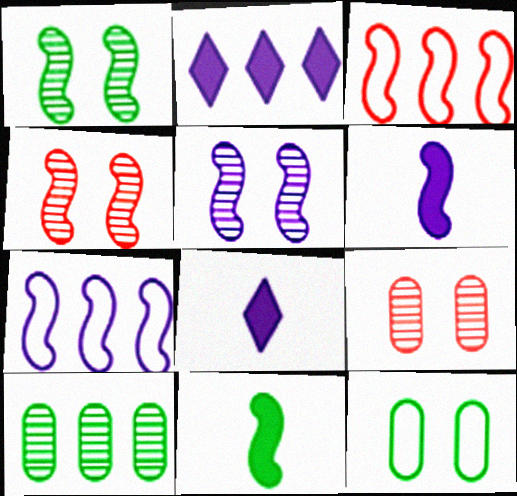[[1, 3, 6], 
[1, 4, 5], 
[2, 3, 10], 
[3, 5, 11], 
[4, 7, 11], 
[5, 6, 7]]